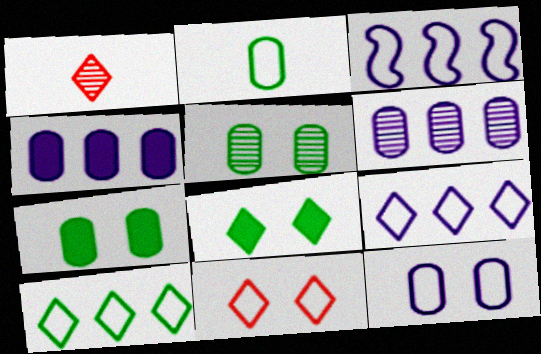[[1, 3, 7], 
[1, 8, 9], 
[2, 3, 11]]